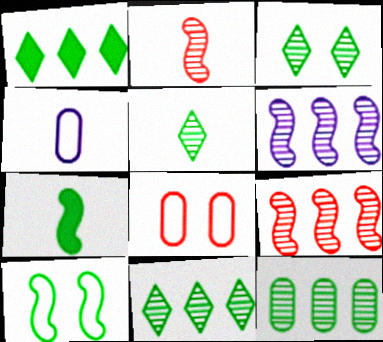[[3, 5, 11]]